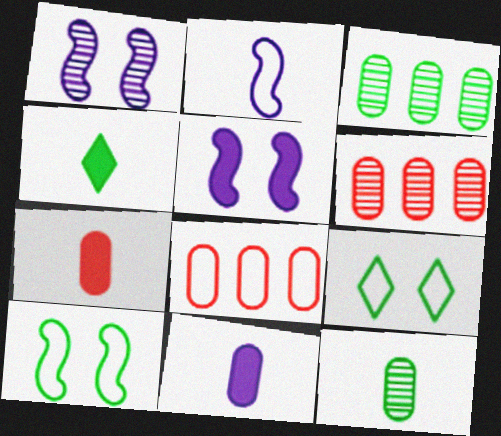[[1, 4, 8], 
[2, 8, 9], 
[3, 4, 10]]